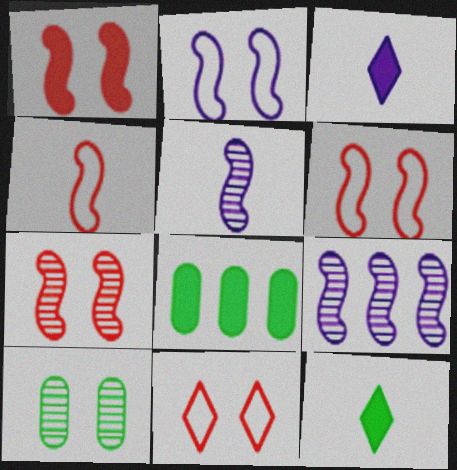[[1, 3, 8], 
[1, 6, 7], 
[5, 8, 11]]